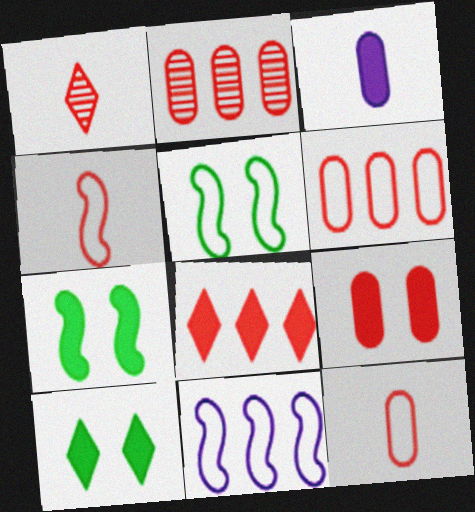[[2, 9, 12], 
[3, 7, 8], 
[4, 5, 11]]